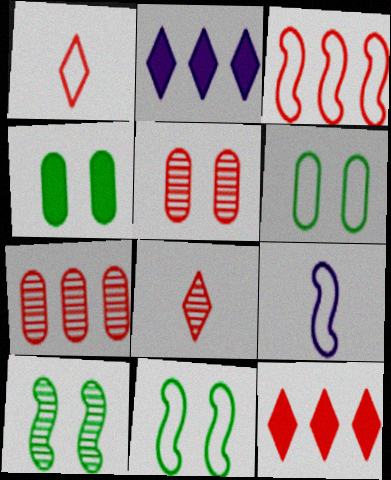[[3, 7, 12], 
[3, 9, 11]]